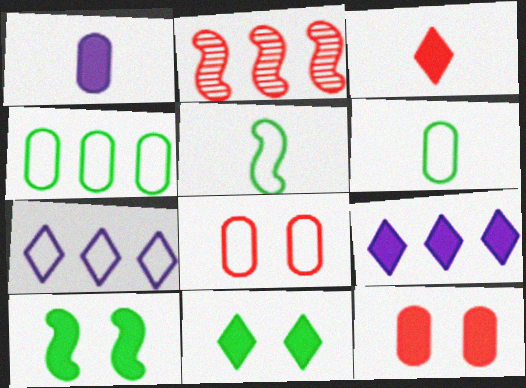[[2, 3, 8], 
[2, 4, 9], 
[3, 9, 11], 
[5, 7, 8]]